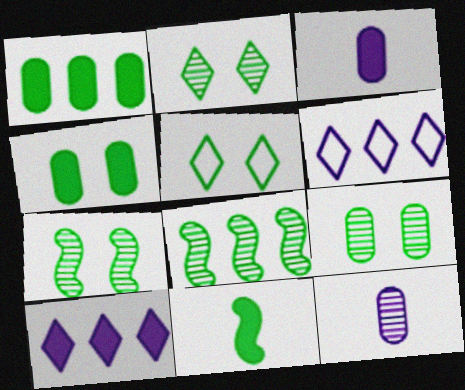[[2, 7, 9], 
[4, 5, 7]]